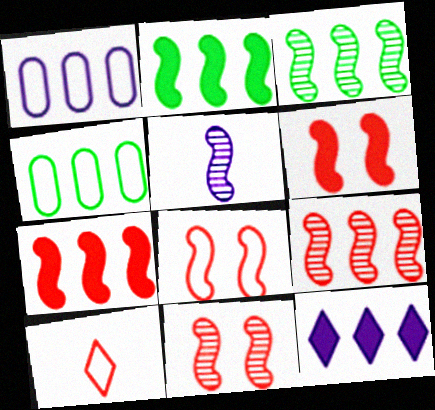[[2, 5, 8], 
[3, 5, 11], 
[4, 9, 12], 
[6, 8, 11]]